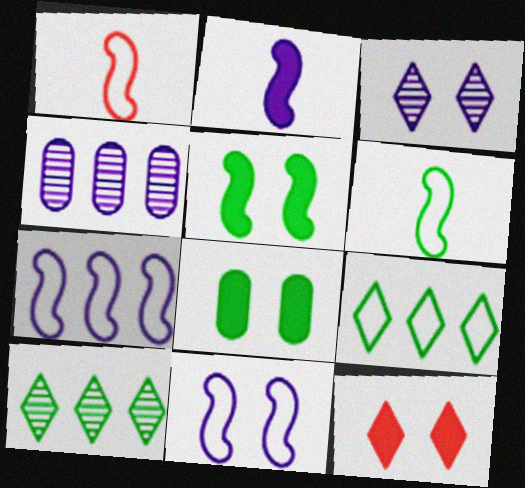[[4, 6, 12], 
[6, 8, 10]]